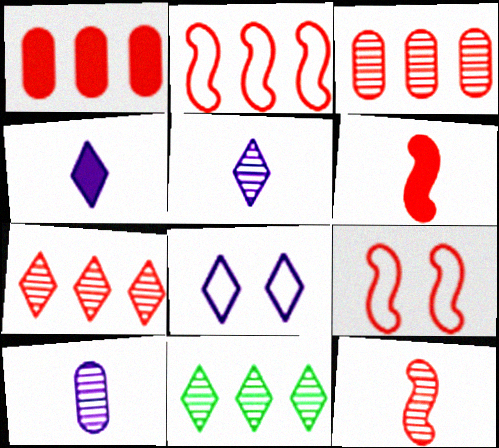[[1, 2, 7]]